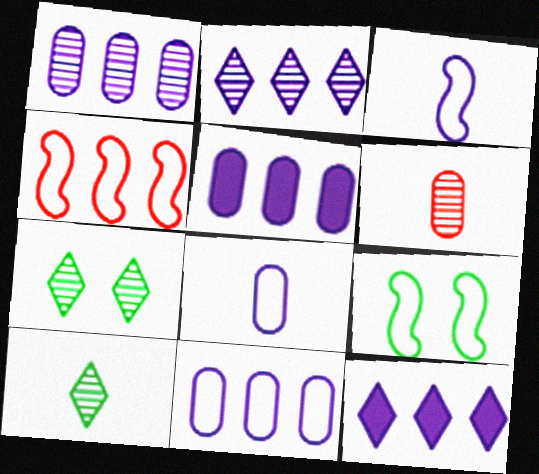[[1, 5, 11], 
[3, 4, 9], 
[6, 9, 12]]